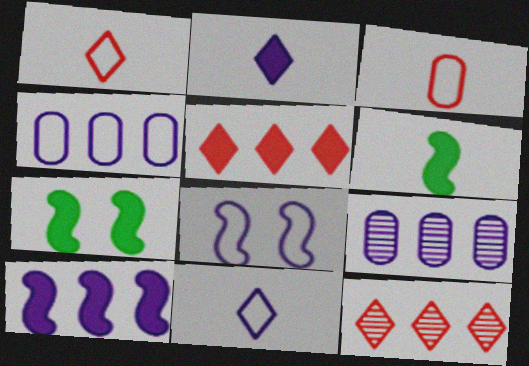[[1, 7, 9], 
[2, 8, 9], 
[4, 8, 11]]